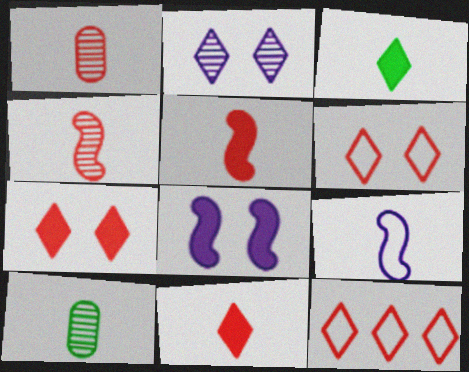[[1, 3, 9], 
[2, 3, 12], 
[8, 10, 12], 
[9, 10, 11]]